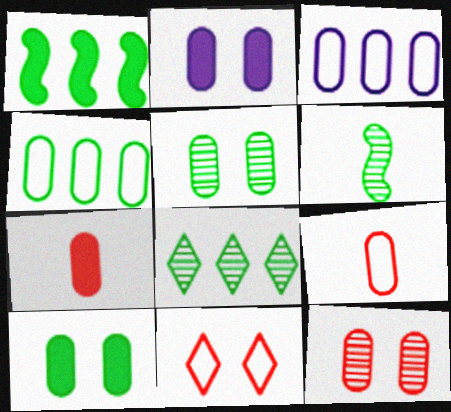[[1, 4, 8], 
[3, 5, 7], 
[5, 6, 8]]